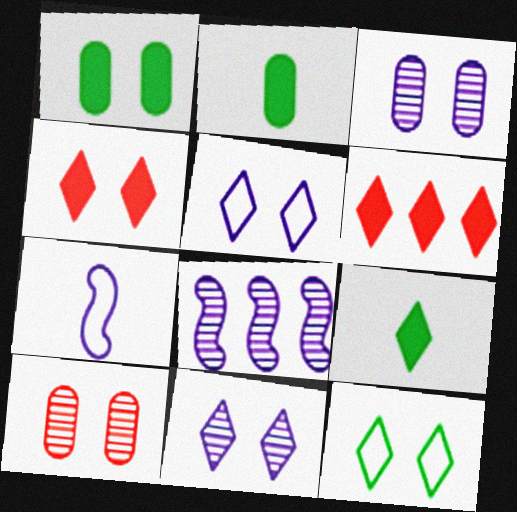[[4, 11, 12]]